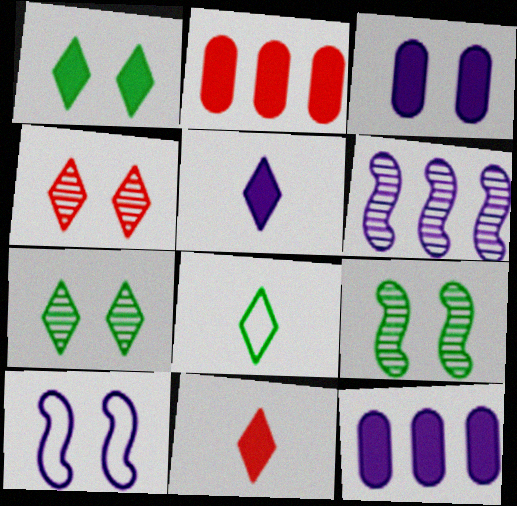[]